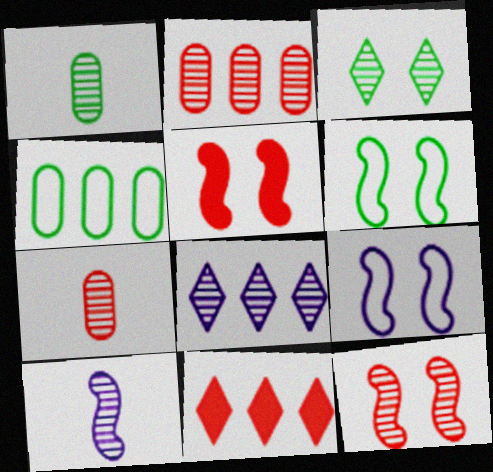[[1, 8, 12], 
[1, 9, 11], 
[2, 3, 10]]